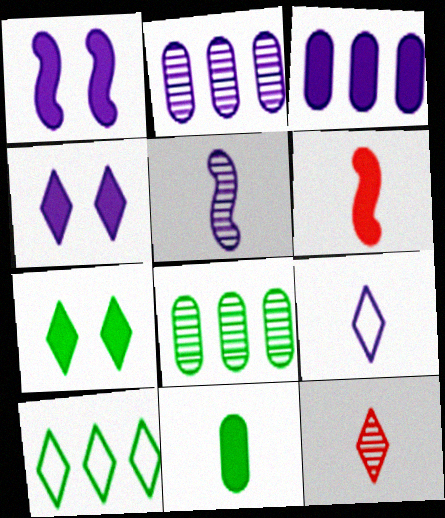[[1, 2, 9], 
[3, 6, 7], 
[4, 10, 12]]